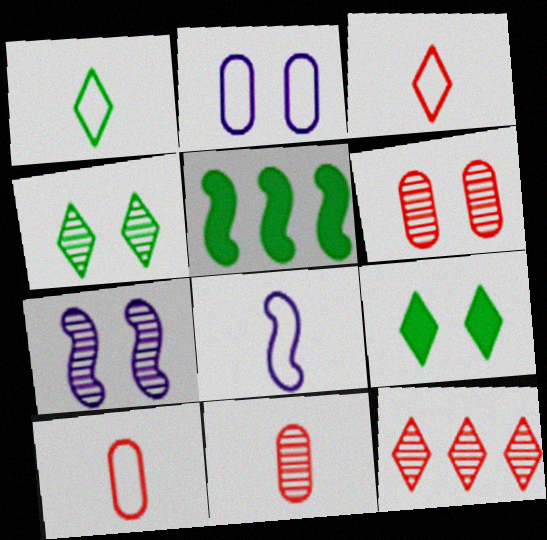[[1, 8, 10], 
[4, 6, 7]]